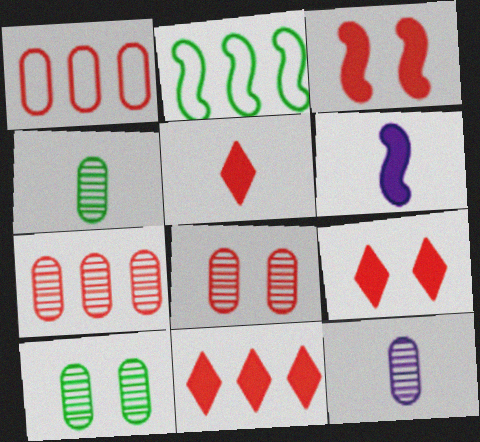[[2, 9, 12], 
[5, 9, 11], 
[7, 10, 12]]